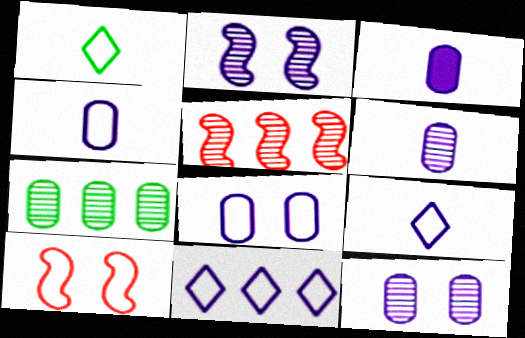[[2, 3, 11], 
[3, 4, 6]]